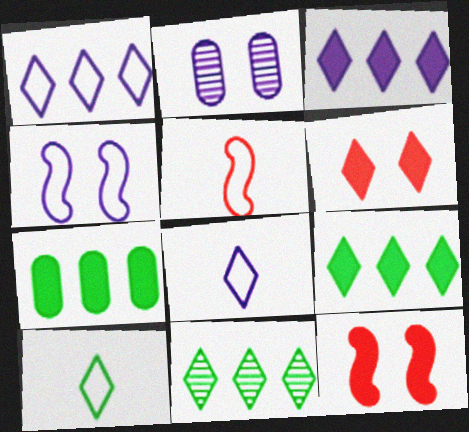[[2, 5, 9], 
[6, 8, 11]]